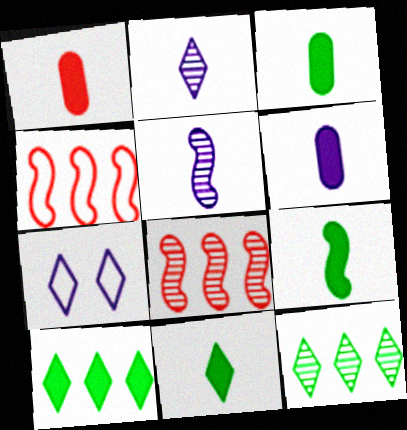[[1, 3, 6], 
[3, 7, 8], 
[3, 9, 11]]